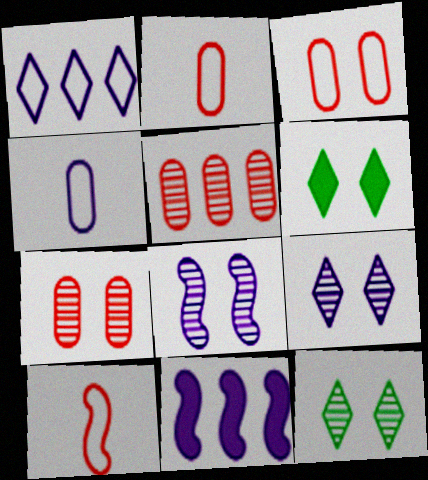[[2, 11, 12], 
[3, 6, 8], 
[4, 9, 11], 
[7, 8, 12]]